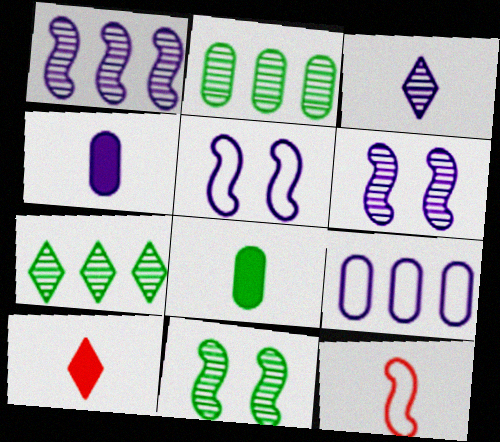[[2, 5, 10], 
[3, 8, 12], 
[9, 10, 11]]